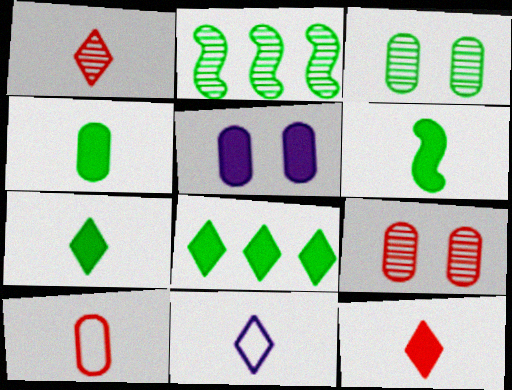[[1, 7, 11], 
[4, 6, 7]]